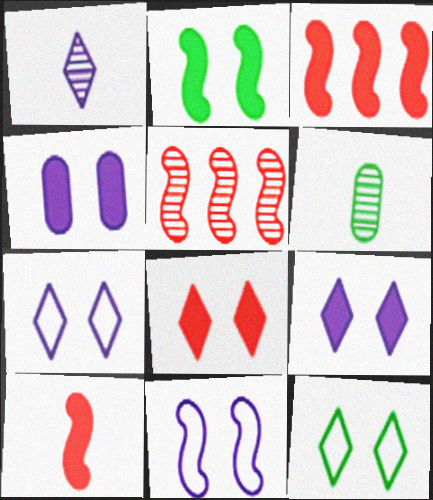[[2, 4, 8], 
[3, 6, 7]]